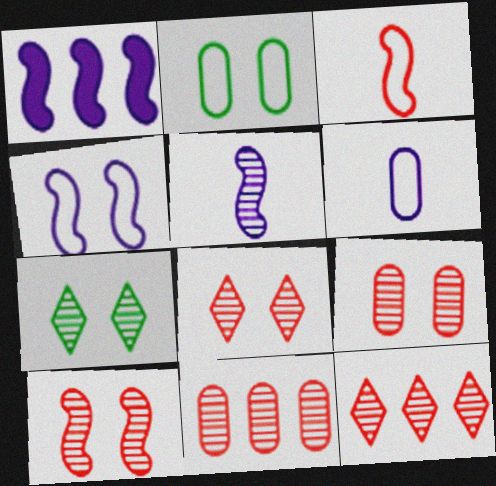[[1, 4, 5], 
[5, 7, 11], 
[8, 9, 10]]